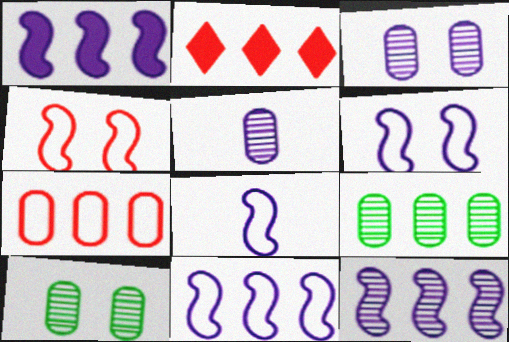[[1, 11, 12], 
[2, 8, 10], 
[2, 9, 11], 
[6, 8, 11]]